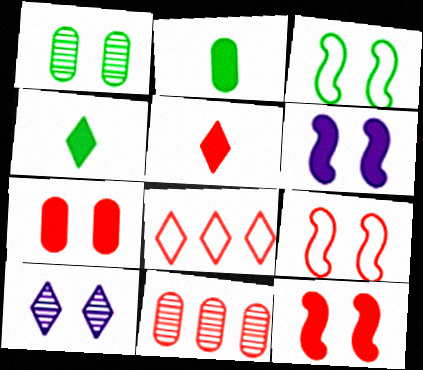[[3, 7, 10], 
[4, 8, 10], 
[5, 9, 11]]